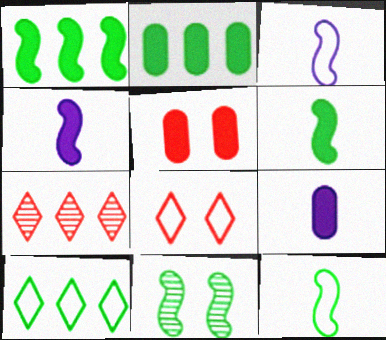[[1, 11, 12], 
[2, 5, 9]]